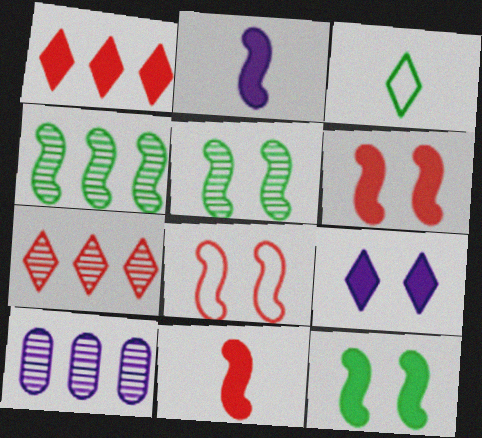[[2, 4, 8], 
[3, 6, 10], 
[3, 7, 9], 
[4, 7, 10]]